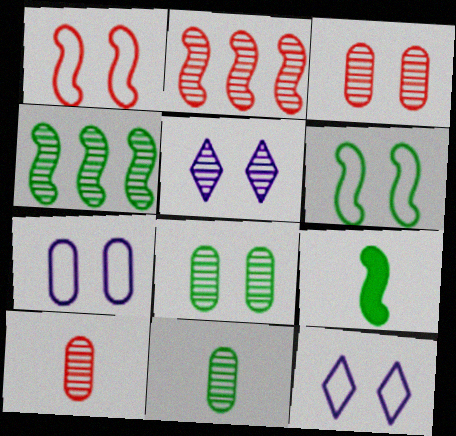[[2, 5, 11], 
[4, 5, 10], 
[4, 6, 9]]